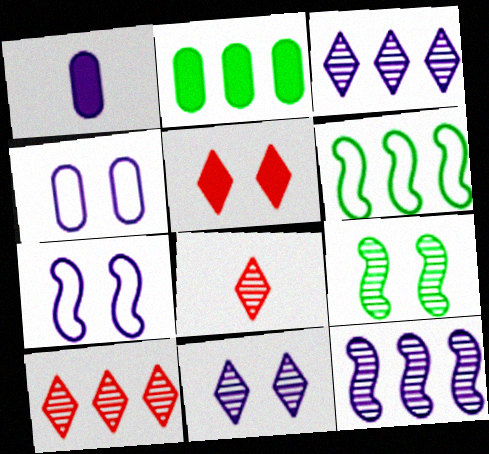[[1, 3, 7], 
[2, 7, 8], 
[4, 5, 9]]